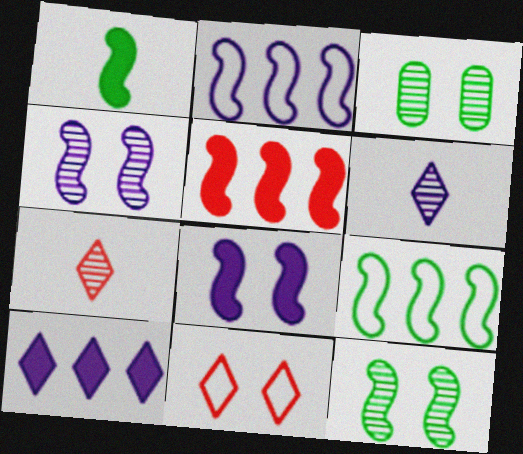[[1, 5, 8], 
[1, 9, 12], 
[3, 8, 11]]